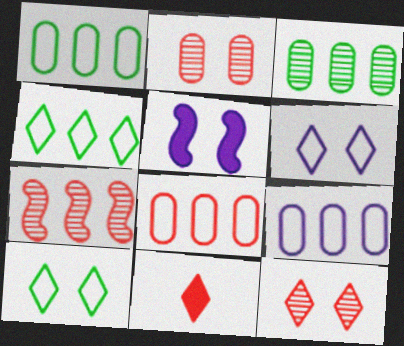[[1, 8, 9], 
[2, 5, 10]]